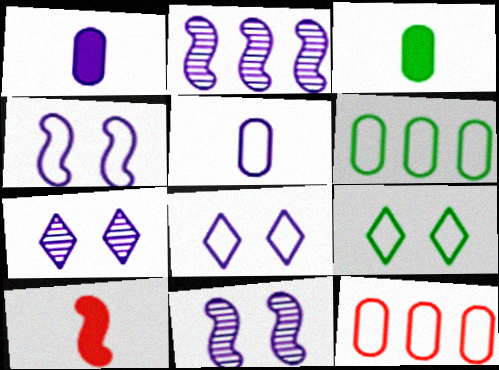[[1, 2, 8], 
[6, 7, 10]]